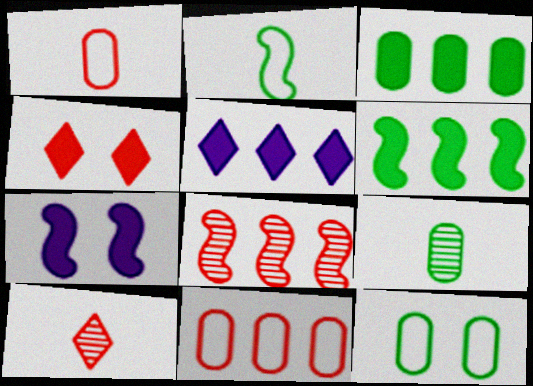[[1, 4, 8], 
[2, 7, 8], 
[3, 9, 12]]